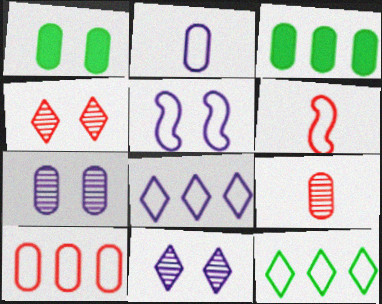[[1, 4, 5], 
[2, 5, 8], 
[3, 6, 11]]